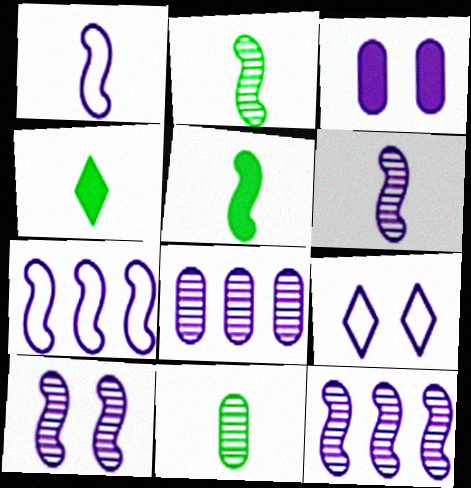[[3, 9, 10], 
[6, 10, 12]]